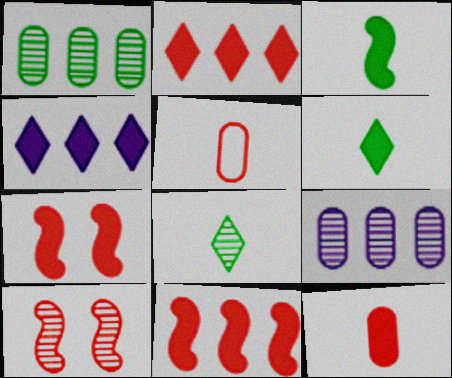[[2, 5, 10], 
[2, 7, 12], 
[8, 9, 10]]